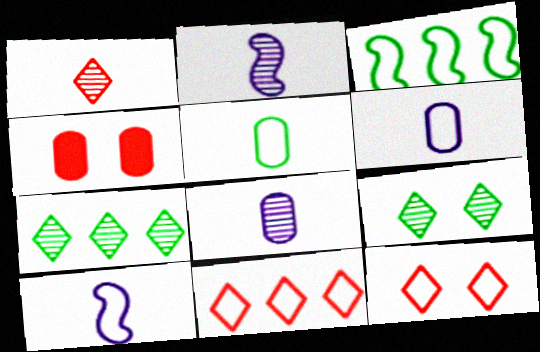[[3, 6, 12], 
[4, 7, 10]]